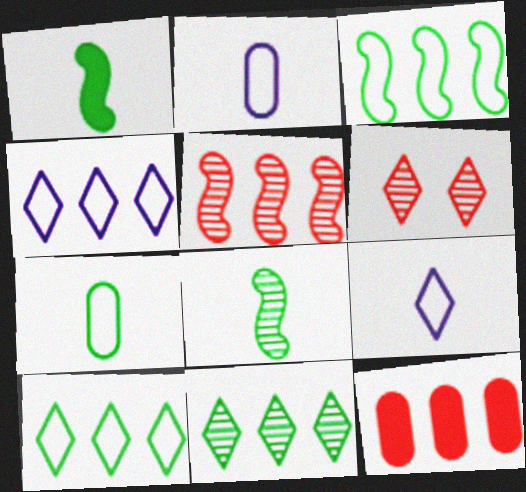[]